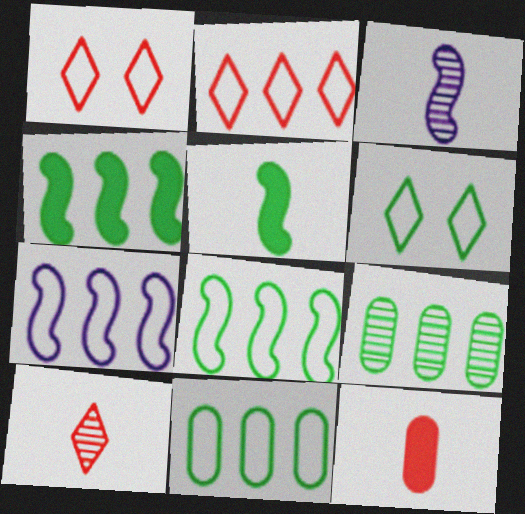[[2, 7, 11], 
[5, 6, 9]]